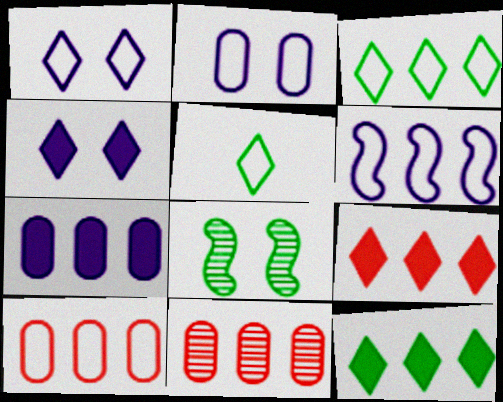[[3, 6, 10], 
[6, 11, 12]]